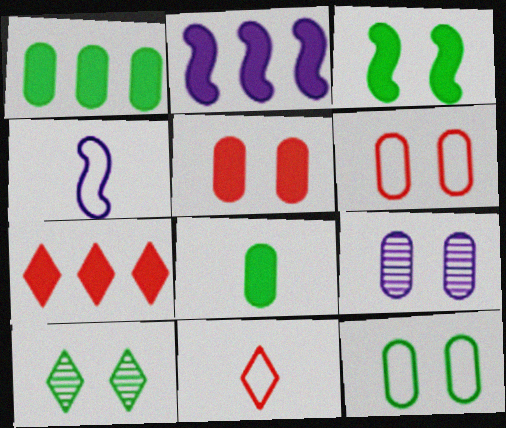[[1, 2, 7], 
[3, 10, 12], 
[5, 9, 12]]